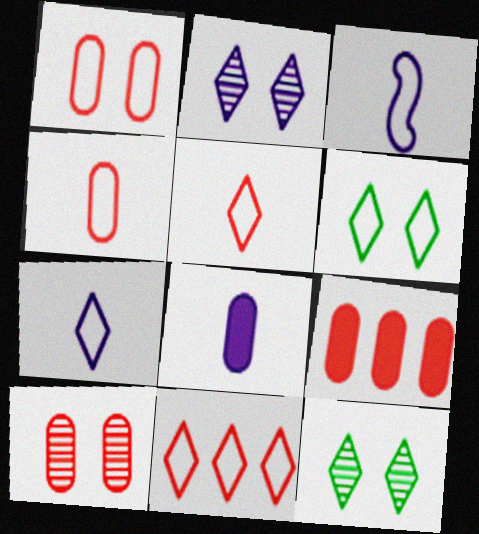[[3, 9, 12], 
[4, 9, 10], 
[6, 7, 11]]